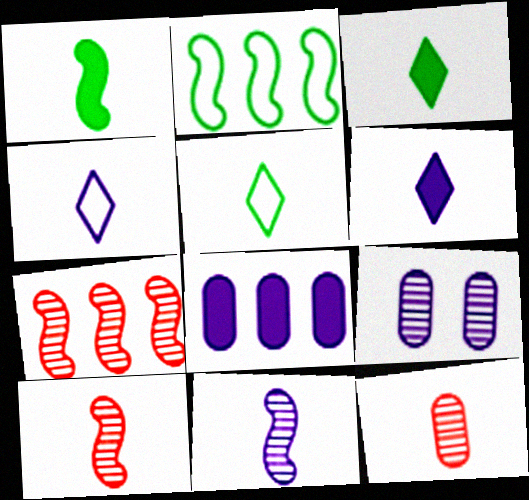[[1, 4, 12]]